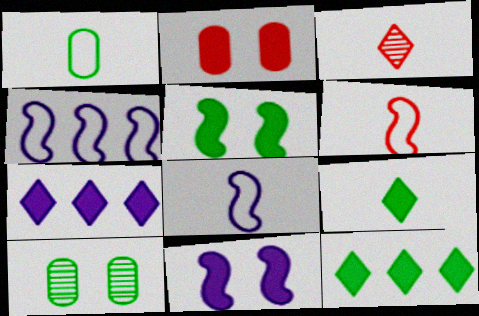[[6, 7, 10]]